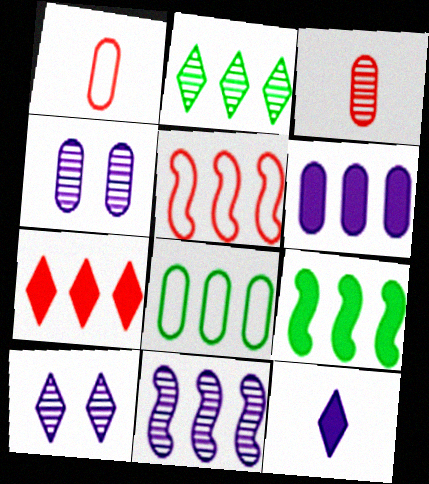[[1, 9, 10], 
[2, 5, 6], 
[2, 8, 9], 
[5, 9, 11], 
[6, 7, 9], 
[7, 8, 11]]